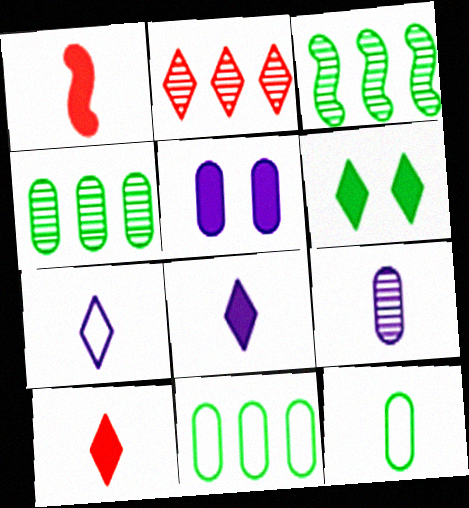[[2, 6, 7], 
[3, 6, 12]]